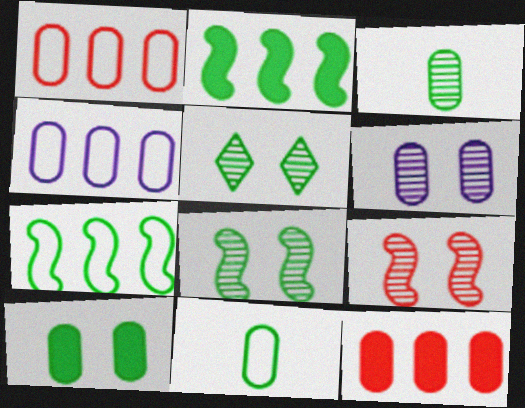[[2, 5, 11], 
[5, 6, 9], 
[6, 11, 12]]